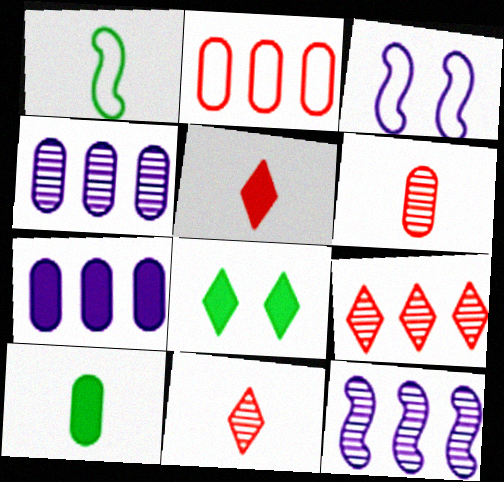[[3, 9, 10]]